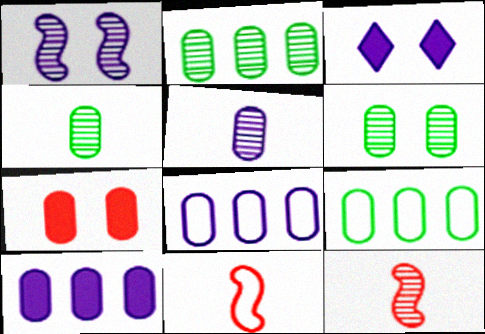[[2, 3, 11], 
[2, 4, 6], 
[3, 9, 12], 
[4, 7, 8], 
[5, 7, 9]]